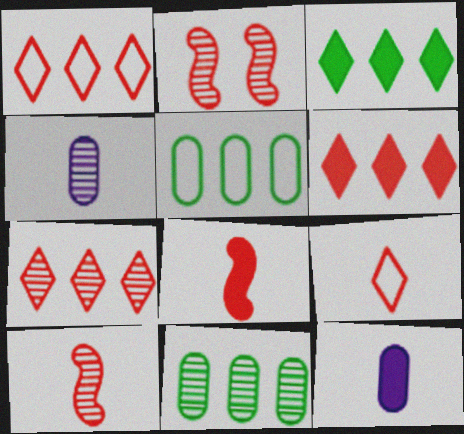[[1, 6, 7]]